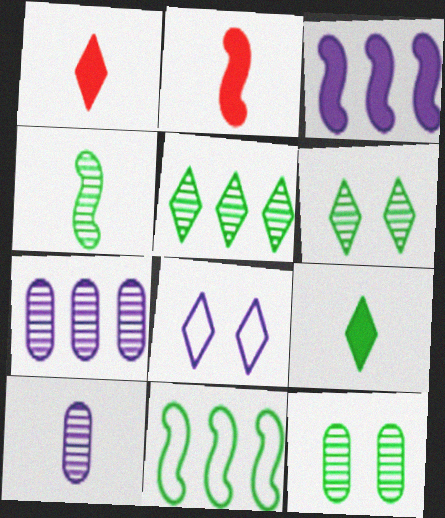[[1, 5, 8], 
[3, 8, 10], 
[4, 5, 12], 
[9, 11, 12]]